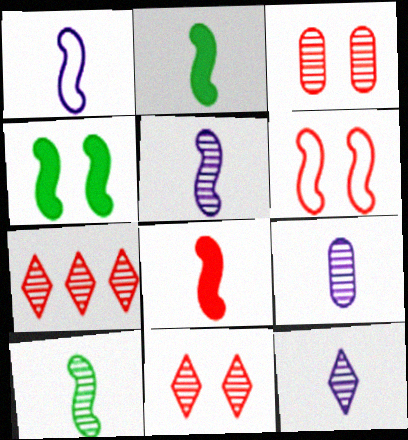[[1, 8, 10], 
[5, 9, 12]]